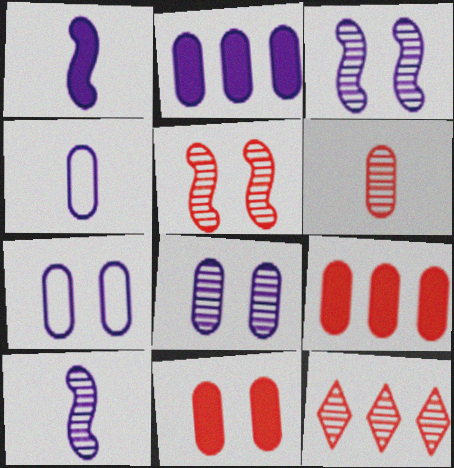[[2, 4, 8], 
[5, 6, 12]]